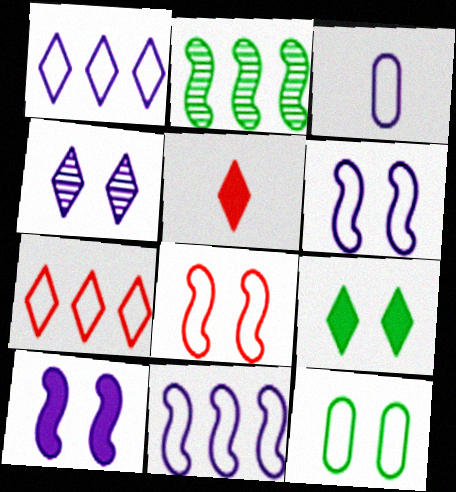[[1, 3, 6]]